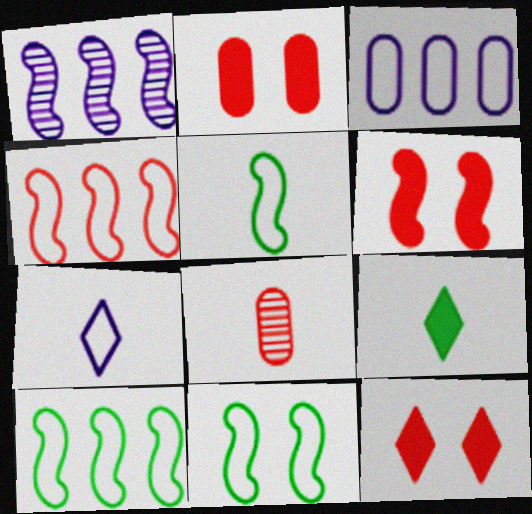[[1, 5, 6], 
[2, 6, 12], 
[4, 8, 12], 
[5, 10, 11]]